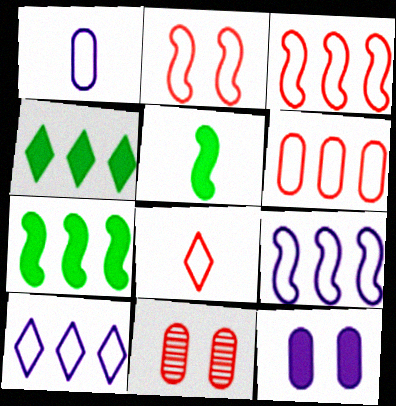[[2, 6, 8], 
[5, 10, 11]]